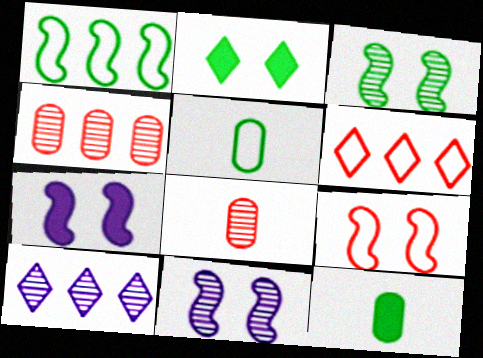[[3, 7, 9], 
[3, 8, 10], 
[6, 11, 12], 
[9, 10, 12]]